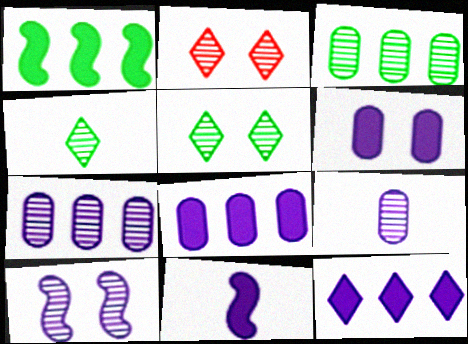[[6, 11, 12]]